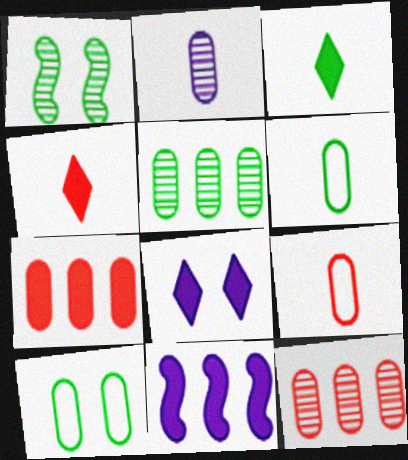[[2, 7, 10]]